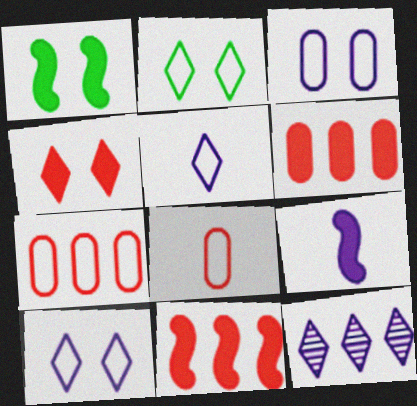[[1, 8, 12], 
[1, 9, 11], 
[3, 9, 12]]